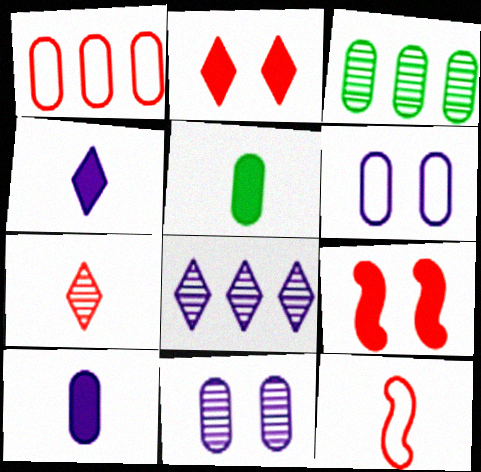[[1, 5, 11], 
[1, 7, 9]]